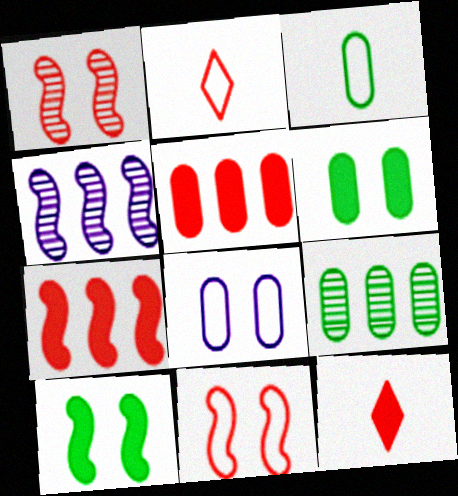[[1, 2, 5], 
[2, 4, 6], 
[3, 6, 9]]